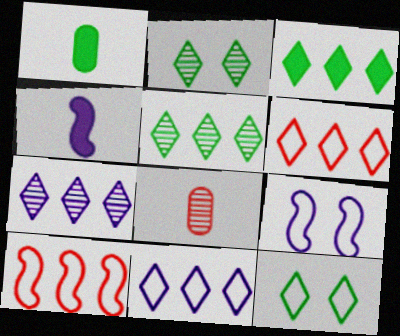[[3, 6, 7], 
[3, 8, 9]]